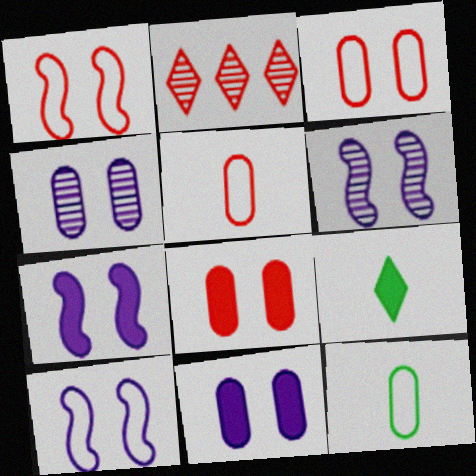[[2, 7, 12], 
[6, 7, 10]]